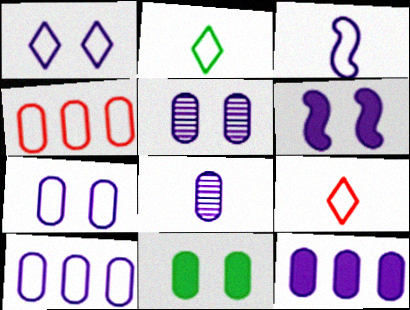[[1, 3, 10], 
[1, 5, 6], 
[4, 8, 11], 
[7, 8, 12]]